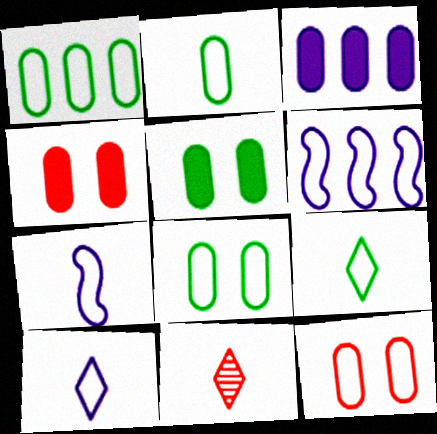[[1, 2, 8], 
[5, 6, 11], 
[6, 9, 12]]